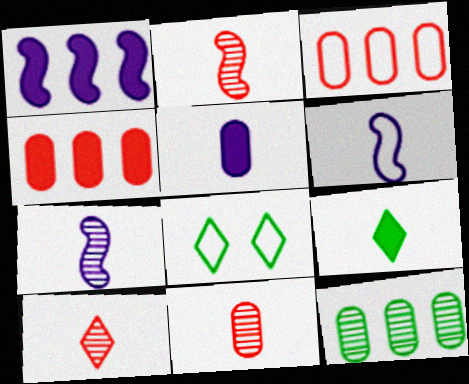[[1, 8, 11], 
[2, 10, 11], 
[3, 6, 8], 
[4, 7, 8], 
[6, 9, 11]]